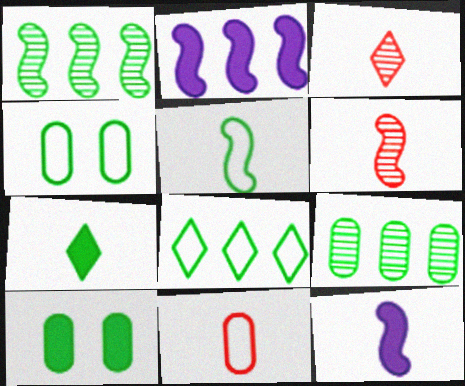[[1, 4, 7], 
[2, 3, 4], 
[4, 5, 8], 
[5, 6, 12]]